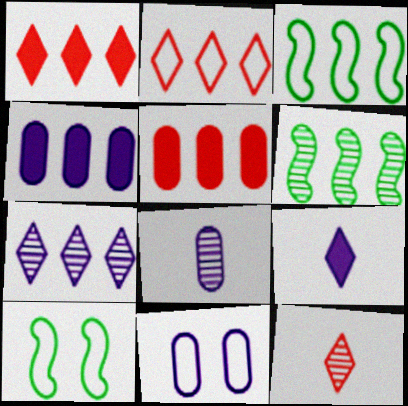[[1, 8, 10], 
[2, 4, 6], 
[3, 5, 7], 
[4, 8, 11], 
[4, 10, 12]]